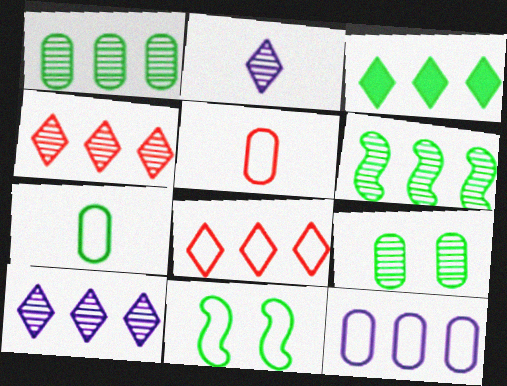[[3, 8, 10]]